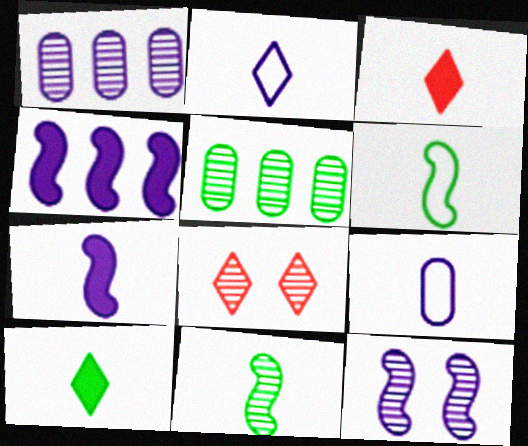[[1, 8, 11], 
[3, 9, 11]]